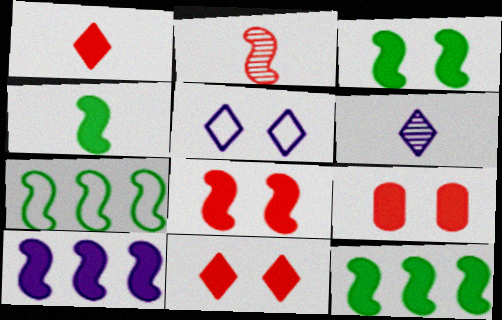[[3, 4, 12], 
[4, 8, 10], 
[6, 7, 9], 
[8, 9, 11]]